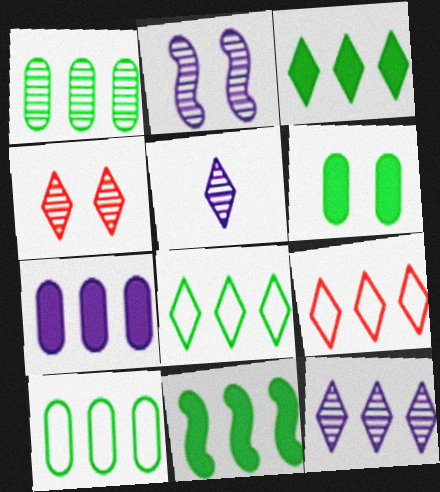[[1, 8, 11], 
[3, 9, 12]]